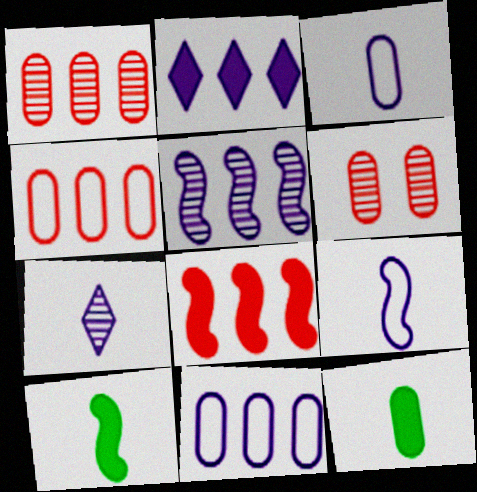[[2, 5, 11], 
[6, 11, 12]]